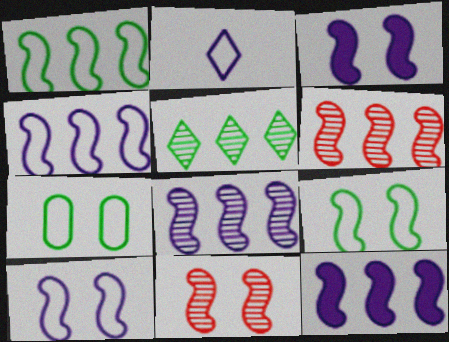[[1, 6, 12], 
[3, 9, 11], 
[4, 8, 12]]